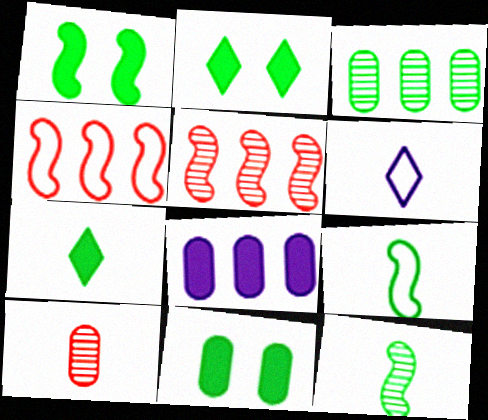[[1, 2, 11], 
[2, 3, 9], 
[5, 6, 11]]